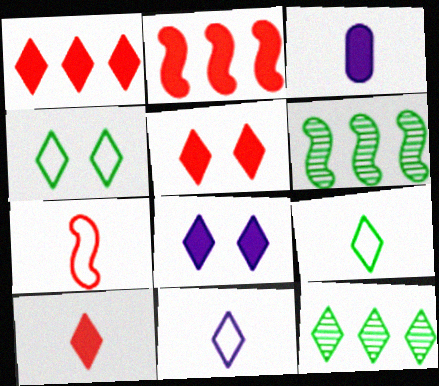[[1, 5, 10], 
[5, 11, 12]]